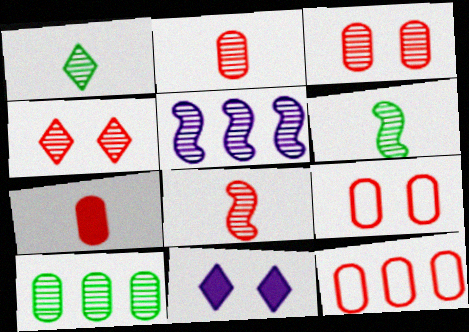[[1, 3, 5], 
[3, 7, 12], 
[6, 11, 12]]